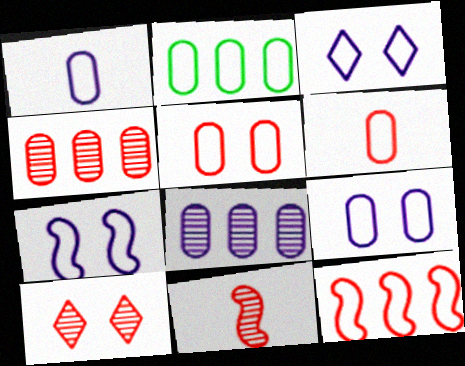[[1, 2, 5], 
[2, 6, 9], 
[3, 7, 9], 
[4, 10, 11]]